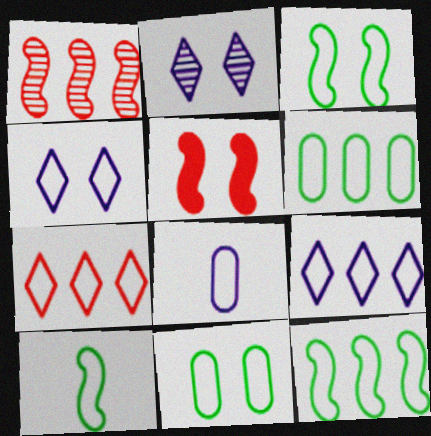[[2, 5, 11], 
[3, 7, 8], 
[3, 10, 12]]